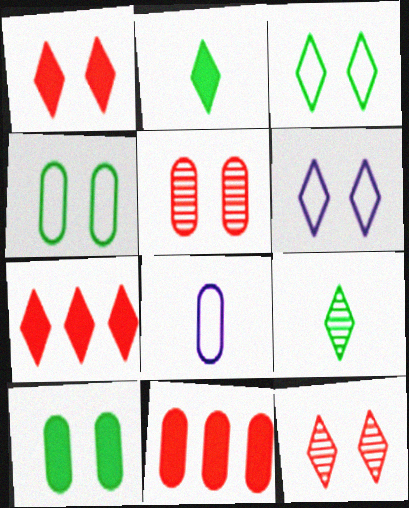[[6, 7, 9]]